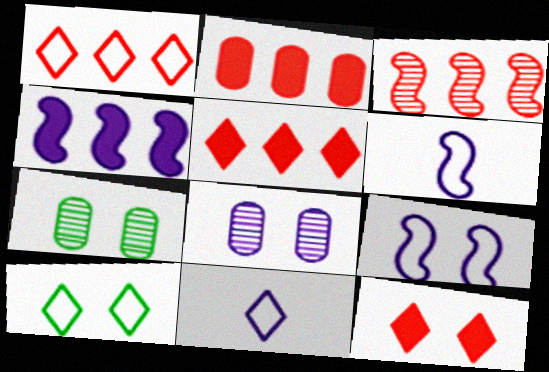[[1, 2, 3], 
[1, 10, 11], 
[4, 8, 11], 
[5, 6, 7], 
[7, 9, 12]]